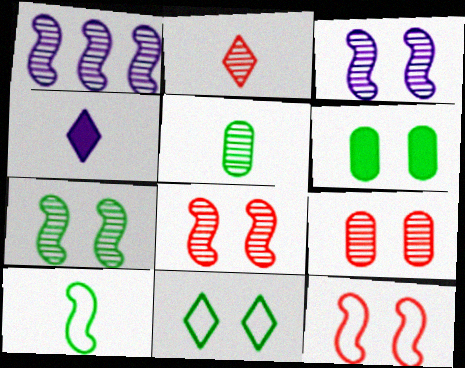[[3, 7, 8], 
[6, 7, 11]]